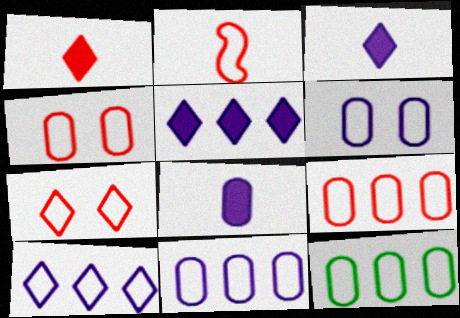[[2, 7, 9], 
[9, 11, 12]]